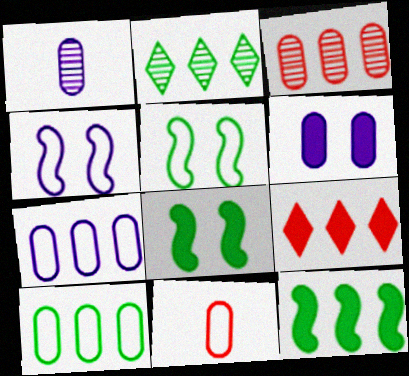[[1, 5, 9], 
[1, 6, 7], 
[2, 10, 12]]